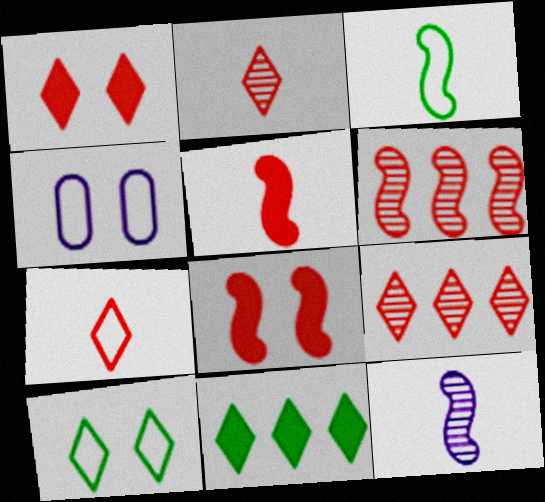[[1, 7, 9], 
[3, 5, 12]]